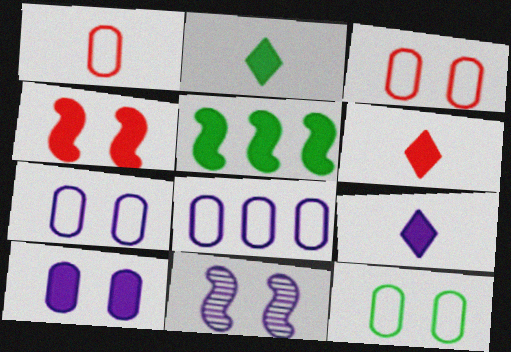[[1, 8, 12], 
[2, 6, 9], 
[3, 7, 12], 
[5, 6, 10], 
[8, 9, 11]]